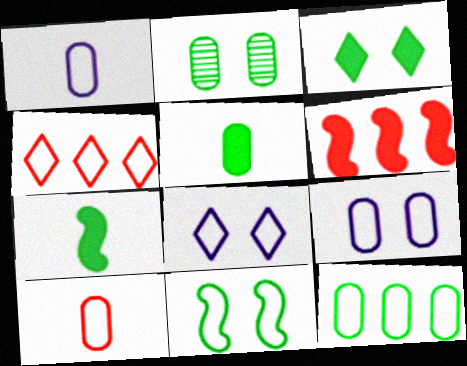[[1, 4, 11], 
[2, 3, 11], 
[2, 5, 12], 
[9, 10, 12]]